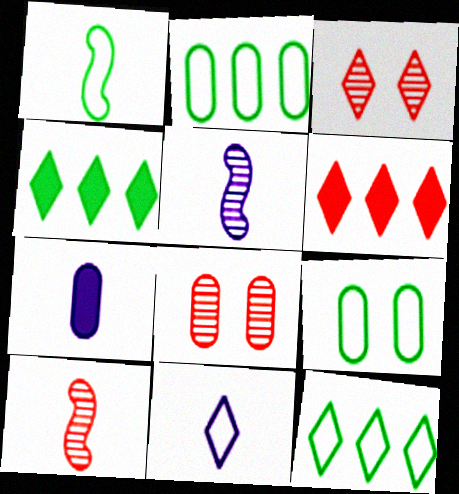[[1, 9, 12], 
[2, 7, 8], 
[3, 4, 11], 
[5, 6, 9], 
[5, 7, 11]]